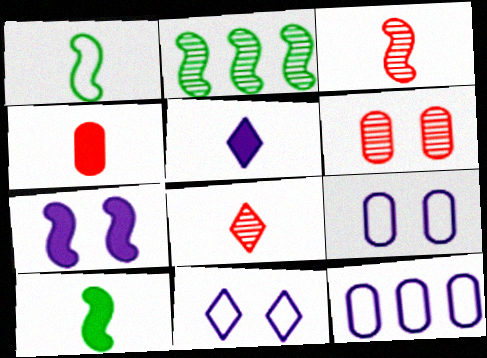[[2, 4, 11], 
[4, 5, 10]]